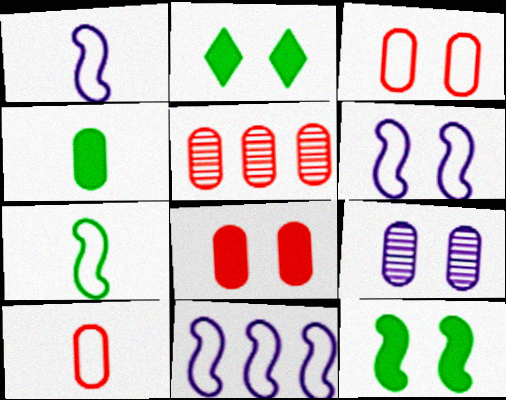[[1, 2, 5], 
[1, 6, 11], 
[5, 8, 10]]